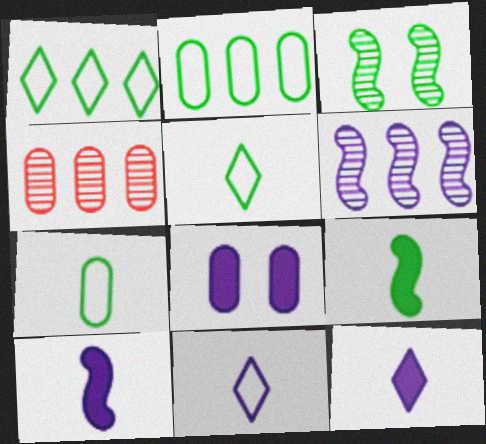[[4, 7, 8], 
[6, 8, 11]]